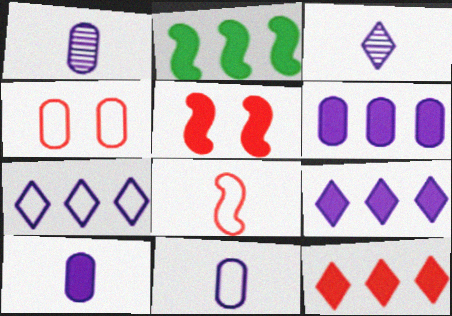[[1, 10, 11], 
[2, 3, 4], 
[2, 6, 12]]